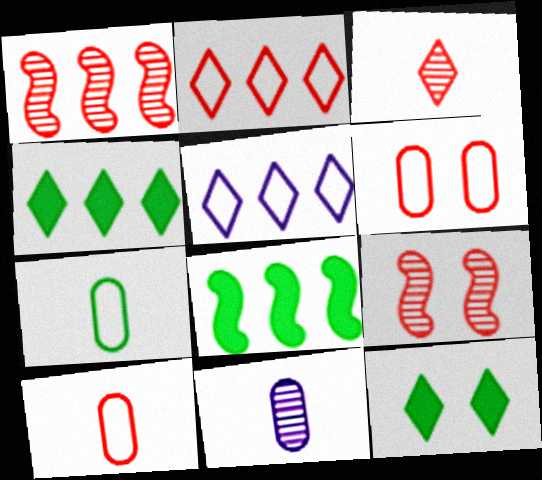[[3, 5, 12]]